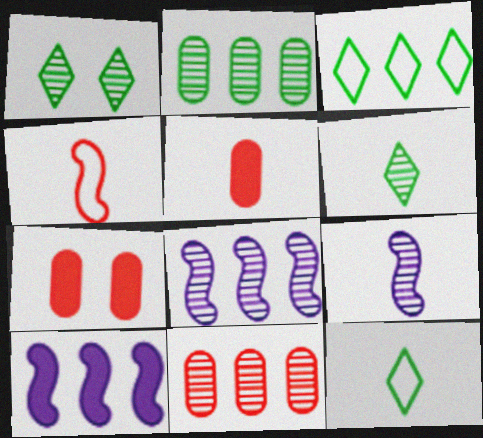[[1, 9, 11], 
[3, 7, 9], 
[3, 10, 11], 
[5, 9, 12], 
[7, 8, 12]]